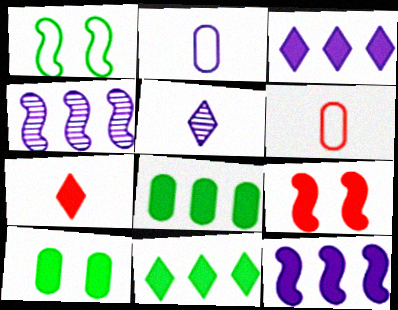[[7, 10, 12]]